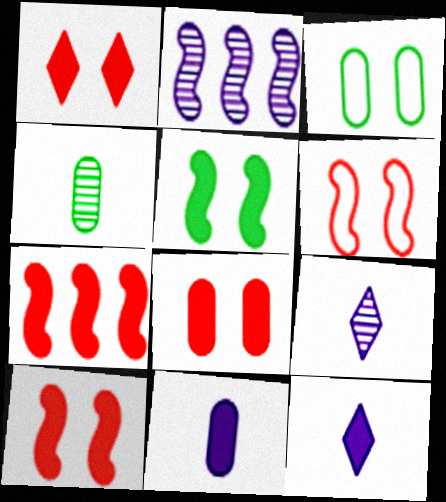[[1, 8, 10], 
[3, 7, 9]]